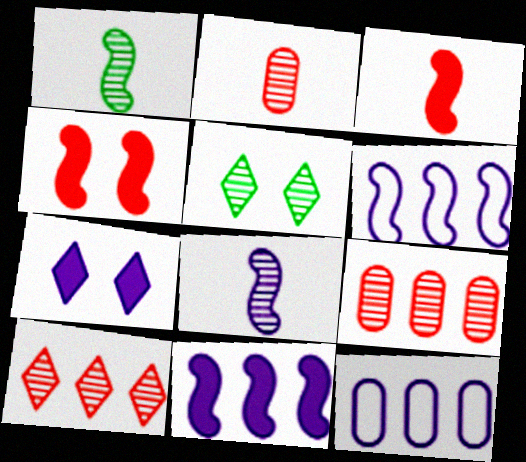[[1, 4, 6], 
[3, 5, 12], 
[5, 8, 9], 
[7, 8, 12]]